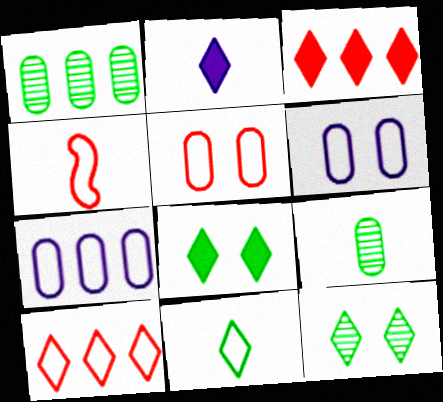[[2, 3, 8], 
[2, 4, 9], 
[2, 10, 12], 
[4, 5, 10]]